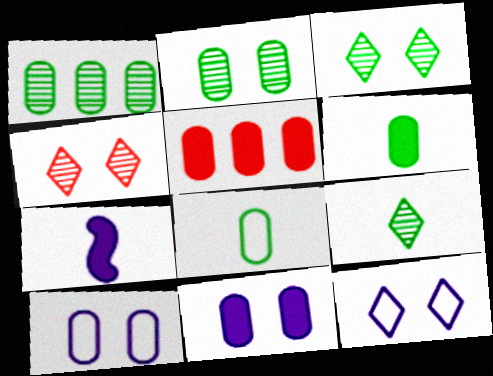[[5, 6, 11]]